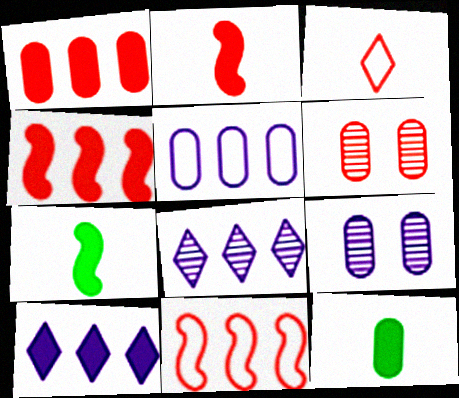[[3, 4, 6], 
[5, 6, 12]]